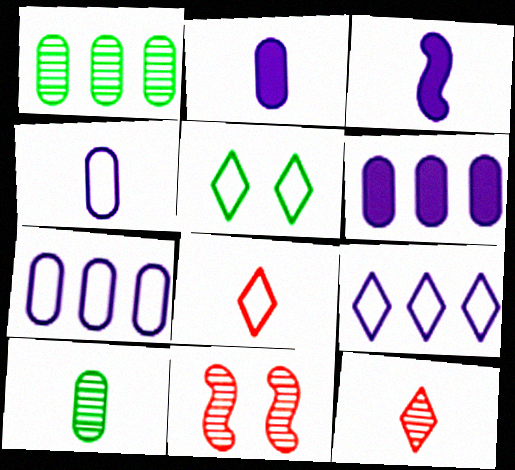[[3, 8, 10], 
[5, 8, 9]]